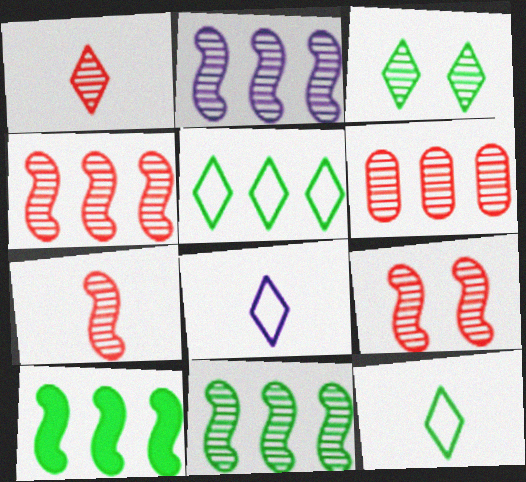[[1, 6, 9], 
[2, 4, 11], 
[4, 7, 9]]